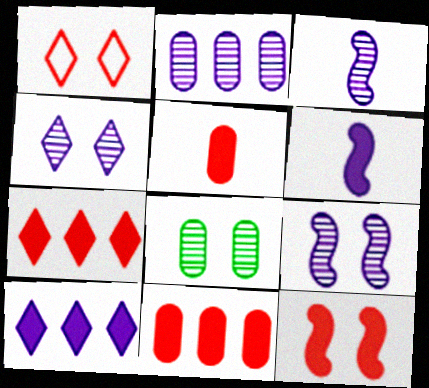[[2, 3, 4], 
[5, 7, 12]]